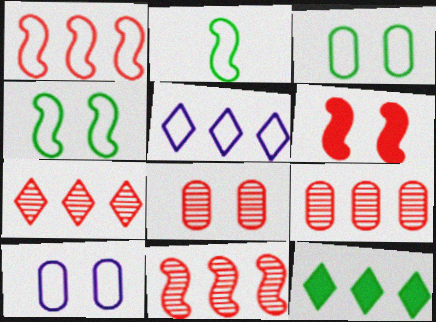[[5, 7, 12], 
[7, 9, 11]]